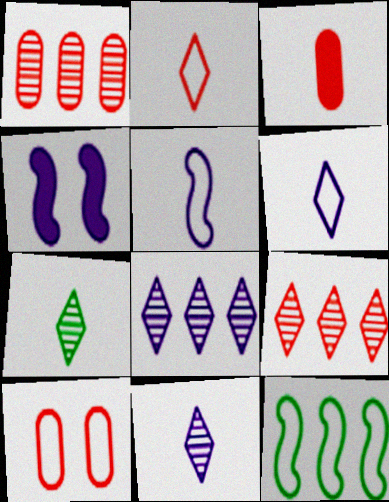[[1, 3, 10], 
[3, 5, 7], 
[6, 10, 12]]